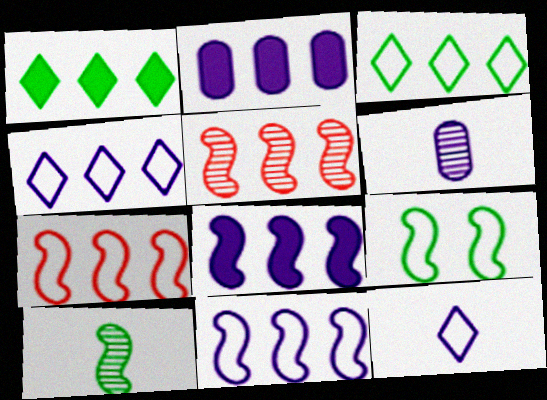[[2, 3, 5]]